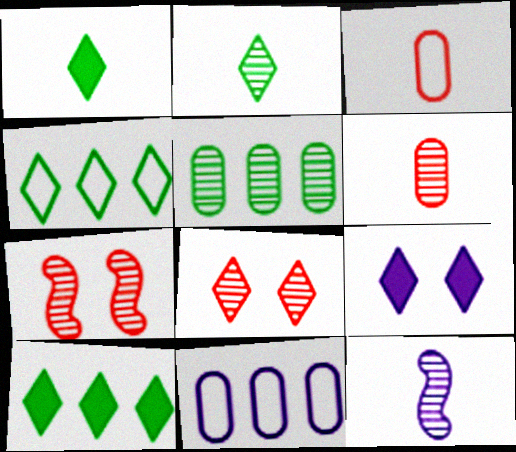[[1, 3, 12], 
[1, 7, 11], 
[2, 6, 12], 
[5, 8, 12], 
[9, 11, 12]]